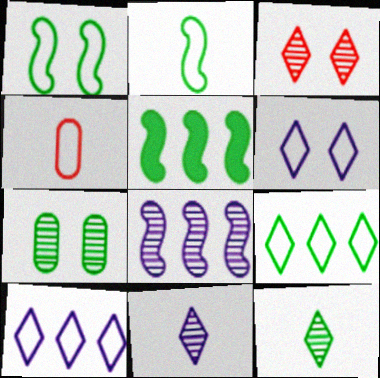[[1, 4, 10]]